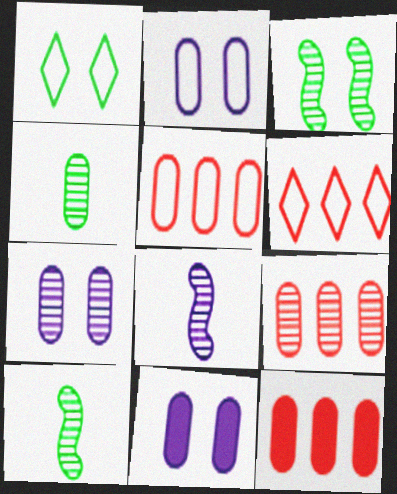[[1, 8, 12], 
[2, 4, 12], 
[2, 7, 11], 
[4, 5, 11], 
[4, 7, 9], 
[5, 9, 12], 
[6, 10, 11]]